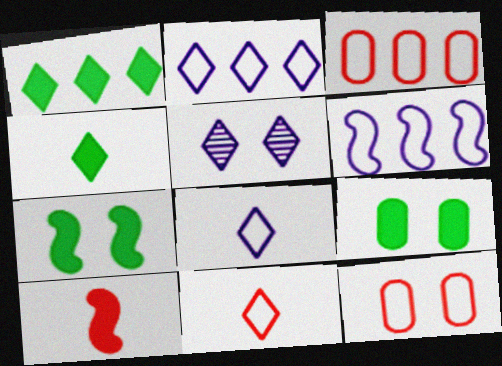[[1, 5, 11], 
[5, 7, 12]]